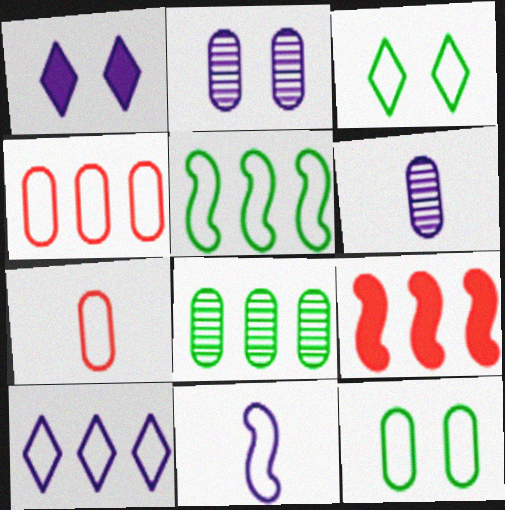[[3, 4, 11], 
[3, 6, 9], 
[4, 5, 10], 
[8, 9, 10]]